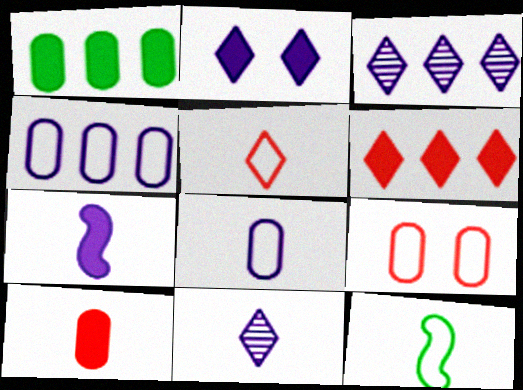[[5, 8, 12], 
[7, 8, 11], 
[10, 11, 12]]